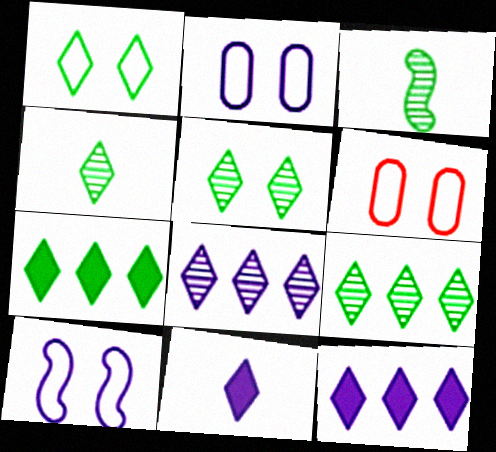[[1, 4, 7], 
[1, 6, 10], 
[3, 6, 12], 
[4, 5, 9]]